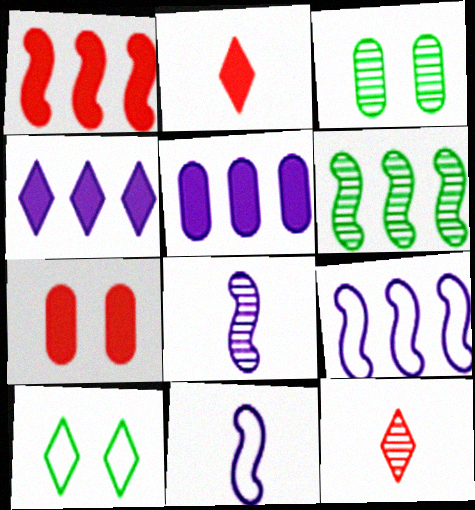[[1, 2, 7], 
[1, 6, 9], 
[2, 3, 9], 
[4, 10, 12]]